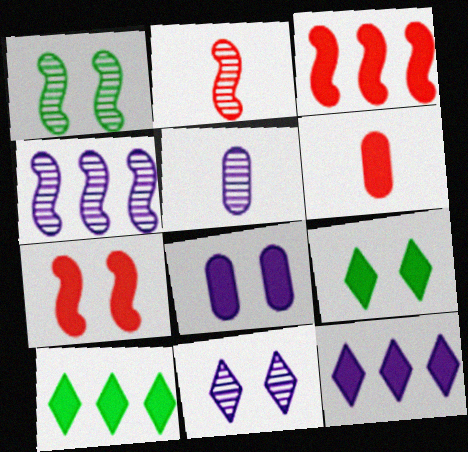[[1, 2, 4], 
[4, 5, 11], 
[7, 8, 9]]